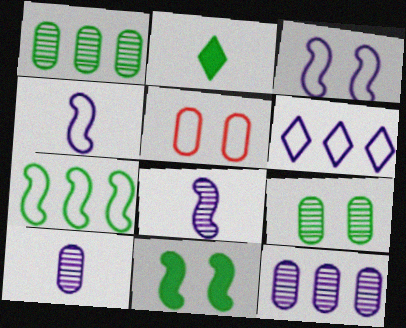[[2, 7, 9]]